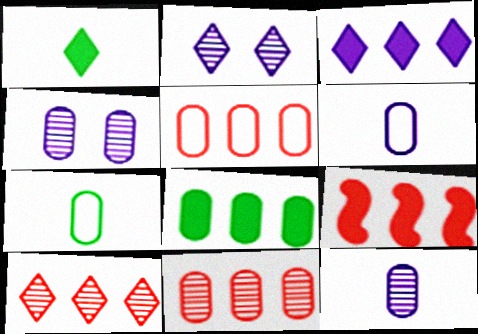[[2, 7, 9], 
[3, 8, 9], 
[5, 9, 10]]